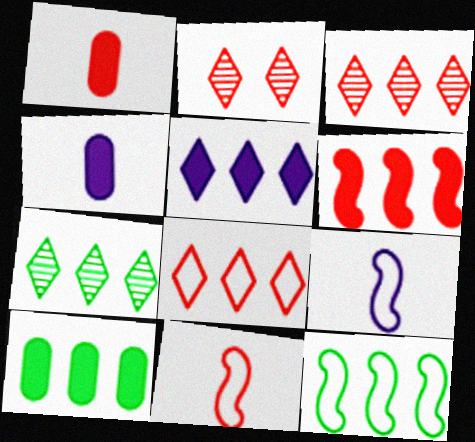[[2, 4, 12], 
[2, 9, 10], 
[5, 6, 10], 
[5, 7, 8], 
[7, 10, 12]]